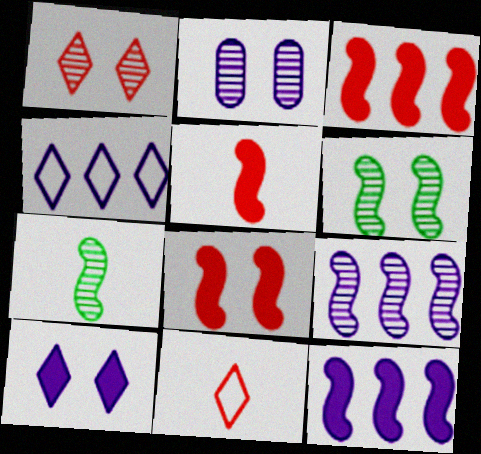[[1, 2, 6], 
[3, 5, 8]]